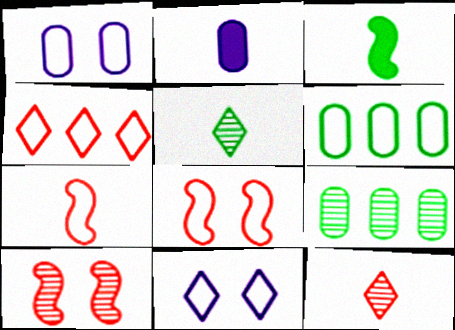[[2, 5, 7], 
[6, 7, 11]]